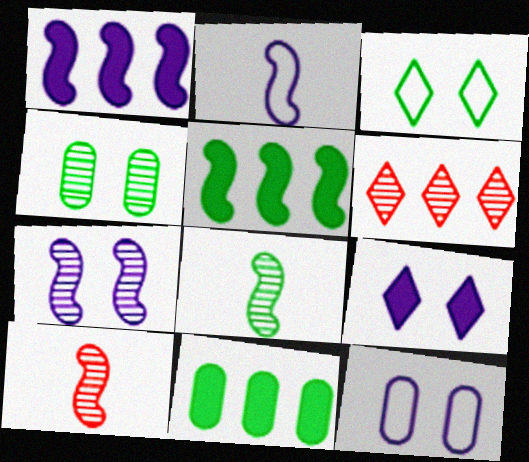[[1, 2, 7], 
[3, 8, 11], 
[7, 9, 12]]